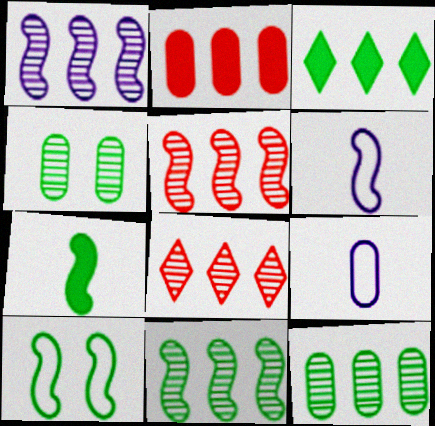[[1, 5, 11], 
[1, 8, 12], 
[2, 4, 9], 
[7, 10, 11]]